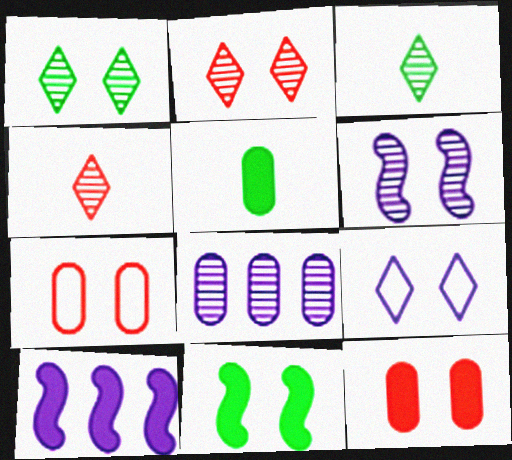[[3, 7, 10], 
[5, 7, 8]]